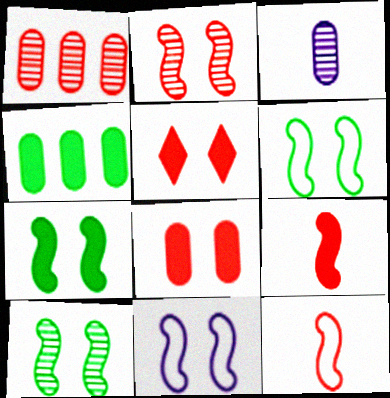[[1, 5, 12], 
[2, 7, 11], 
[6, 7, 10]]